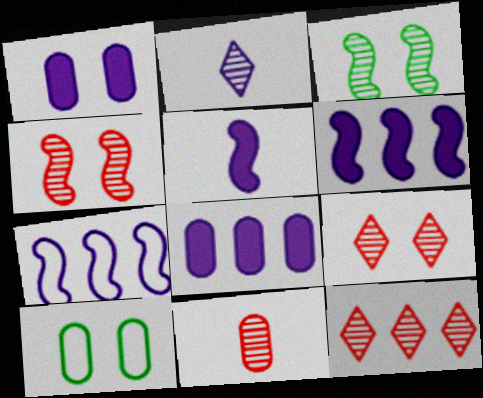[[1, 2, 7], 
[4, 11, 12], 
[5, 10, 12], 
[8, 10, 11]]